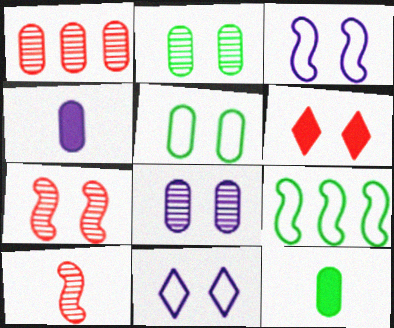[[1, 4, 5], 
[2, 3, 6]]